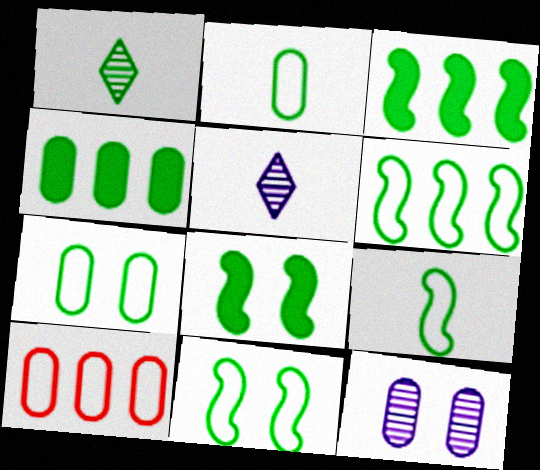[[1, 3, 7], 
[1, 4, 11], 
[5, 8, 10], 
[6, 9, 11]]